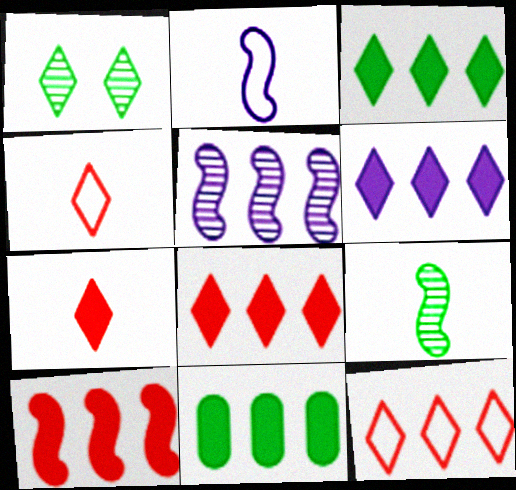[[1, 4, 6], 
[3, 6, 8], 
[5, 11, 12], 
[6, 10, 11]]